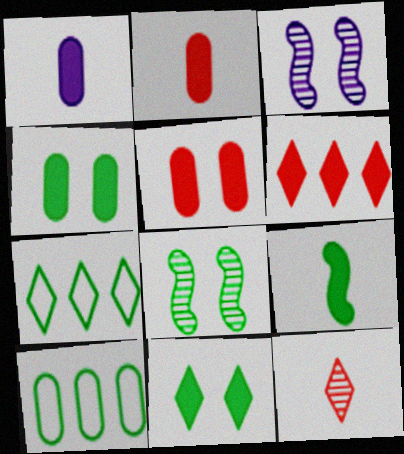[[2, 3, 7]]